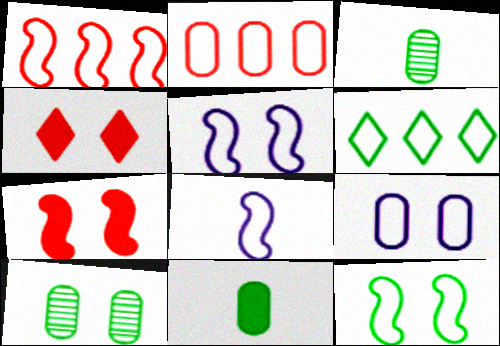[[1, 8, 12], 
[4, 5, 10]]